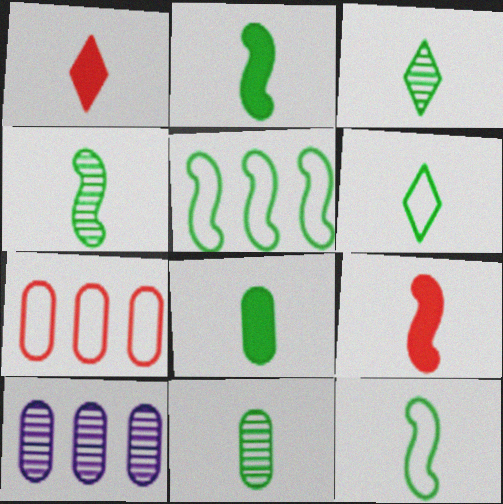[[2, 4, 12], 
[2, 6, 11], 
[3, 4, 11], 
[3, 8, 12], 
[4, 6, 8]]